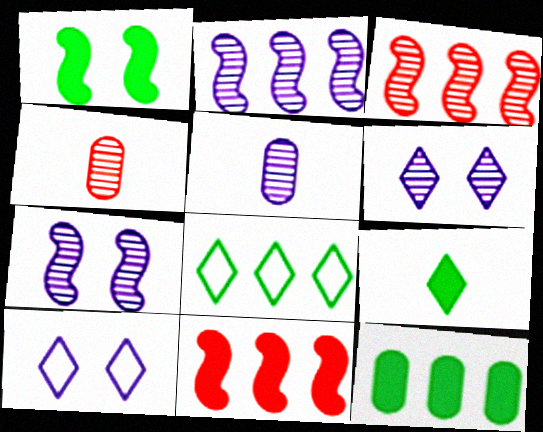[[1, 9, 12], 
[2, 5, 6]]